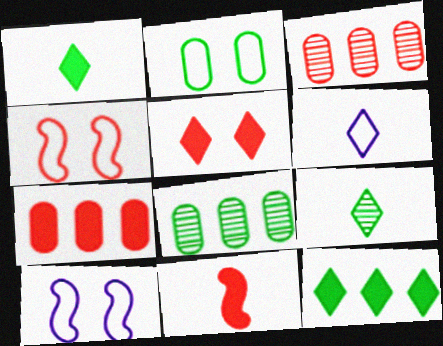[[1, 3, 10], 
[5, 7, 11], 
[7, 9, 10]]